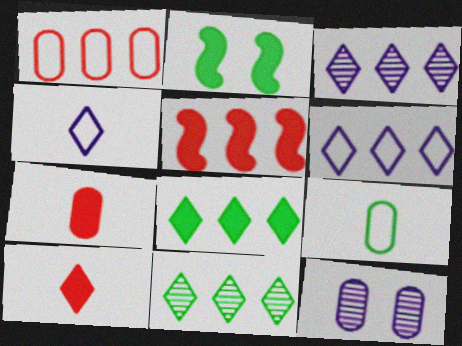[[2, 9, 11]]